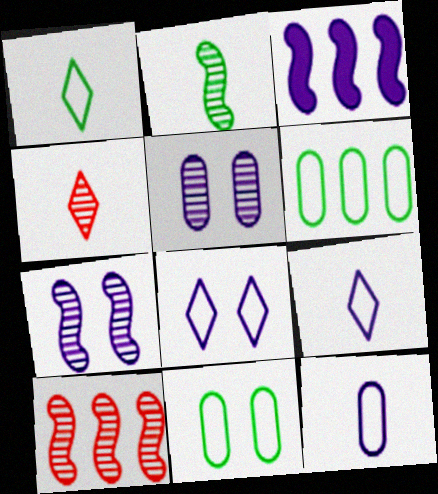[[2, 7, 10], 
[3, 4, 11], 
[3, 5, 9]]